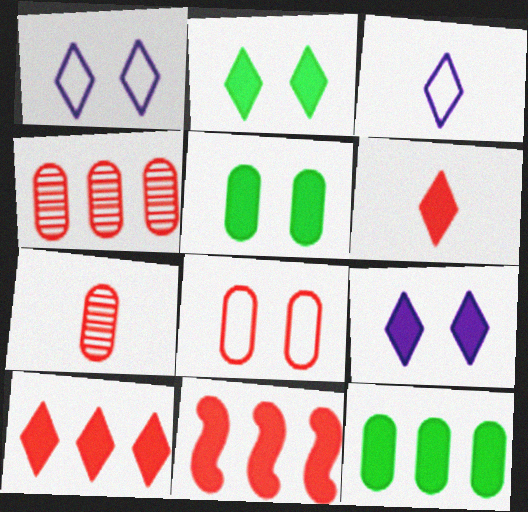[]